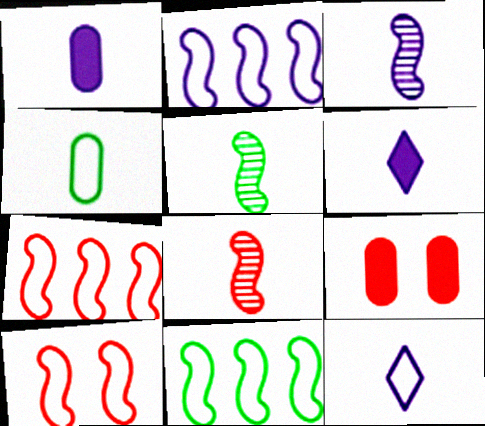[[1, 3, 12], 
[2, 7, 11], 
[3, 5, 8], 
[4, 6, 8]]